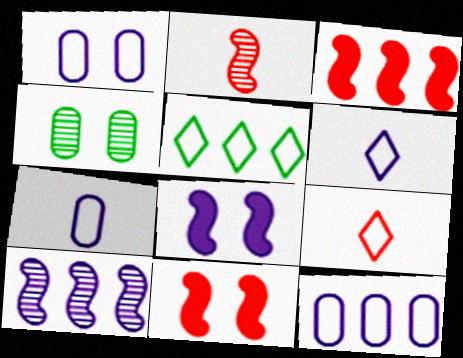[[1, 7, 12], 
[3, 4, 6]]